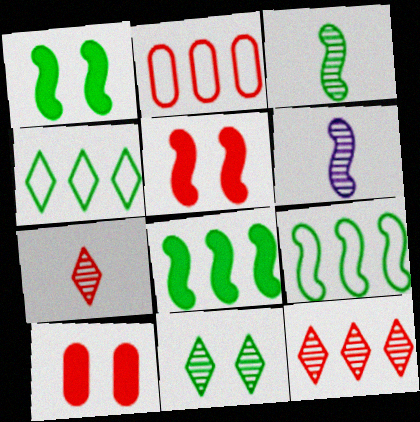[[1, 3, 9], 
[2, 5, 7], 
[4, 6, 10], 
[5, 6, 9]]